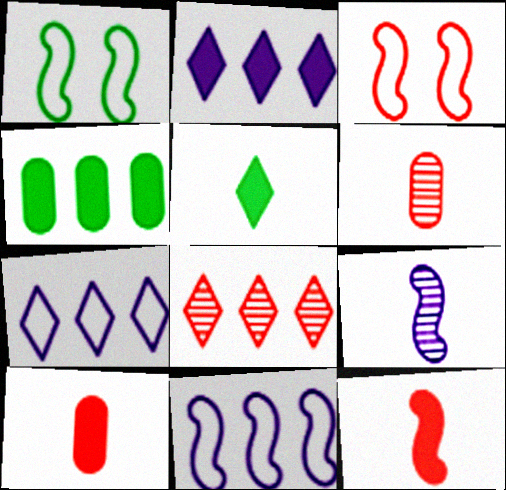[[1, 2, 6], 
[3, 8, 10], 
[4, 8, 11]]